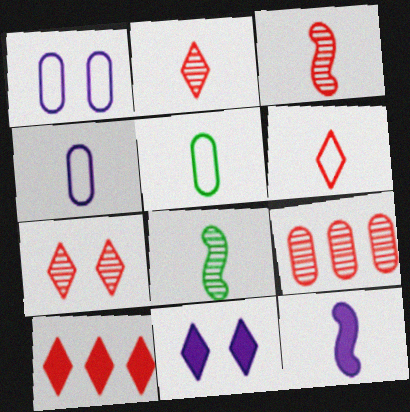[[1, 8, 10], 
[2, 5, 12], 
[3, 7, 9], 
[6, 7, 10]]